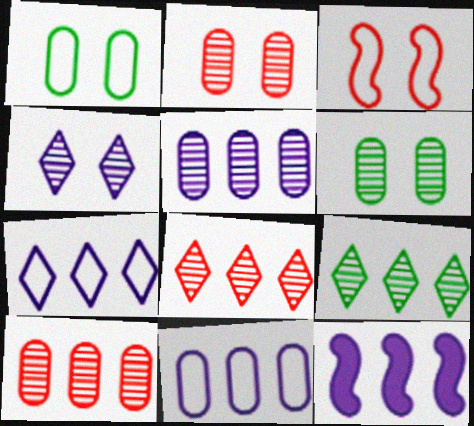[[5, 7, 12]]